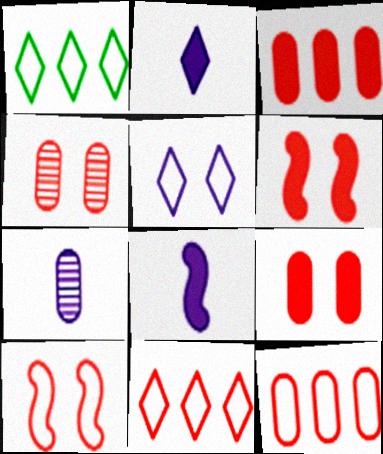[[1, 4, 8], 
[1, 6, 7]]